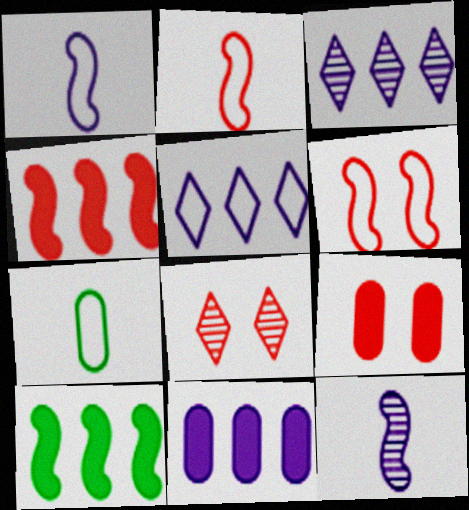[[5, 6, 7], 
[6, 8, 9], 
[6, 10, 12]]